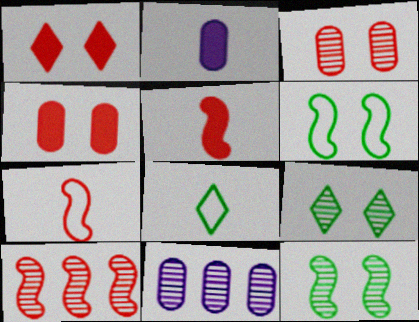[]